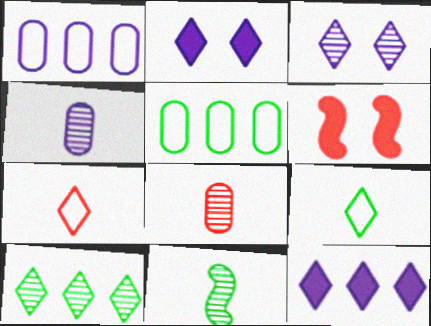[[2, 7, 10]]